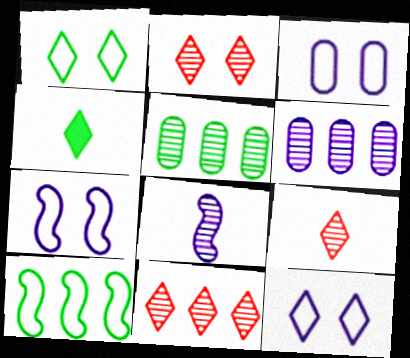[[2, 5, 8], 
[2, 9, 11], 
[3, 7, 12], 
[4, 11, 12]]